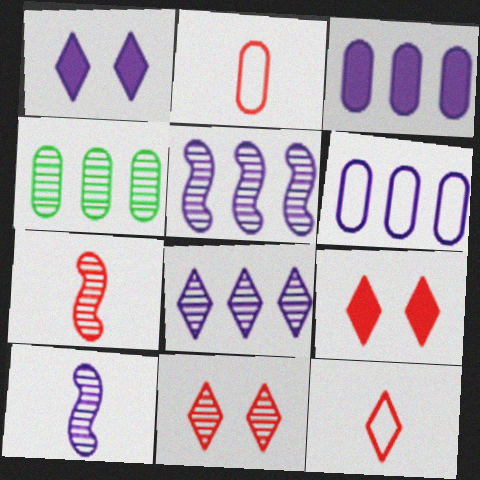[[1, 6, 10], 
[4, 10, 11]]